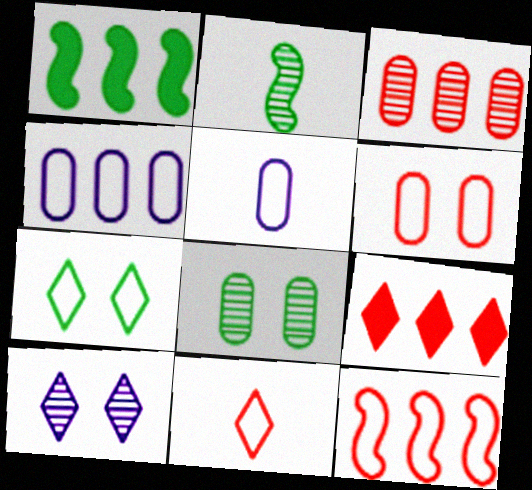[[2, 3, 10], 
[3, 9, 12], 
[5, 7, 12], 
[6, 11, 12]]